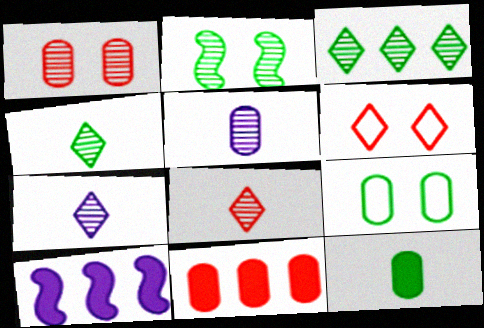[[4, 7, 8], 
[5, 9, 11], 
[8, 9, 10]]